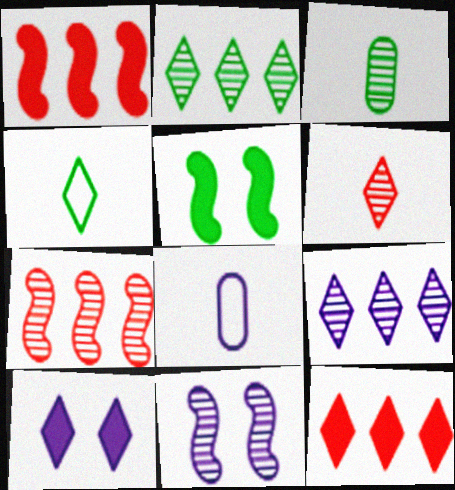[]